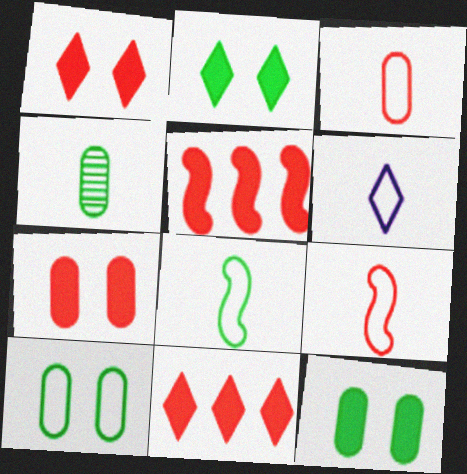[[3, 6, 8]]